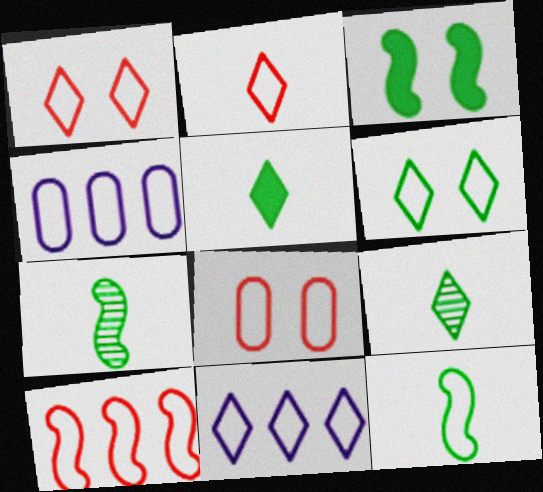[[1, 4, 12], 
[2, 6, 11], 
[2, 8, 10], 
[8, 11, 12]]